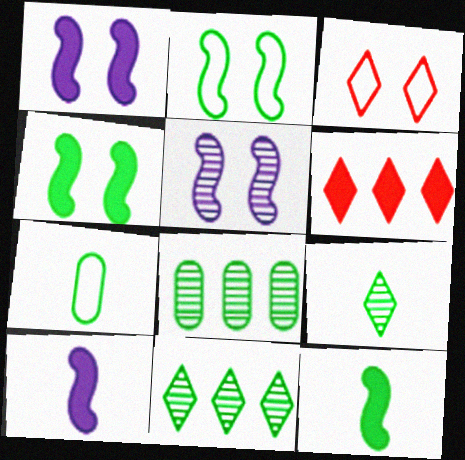[[3, 8, 10], 
[4, 7, 11], 
[5, 6, 7], 
[7, 9, 12]]